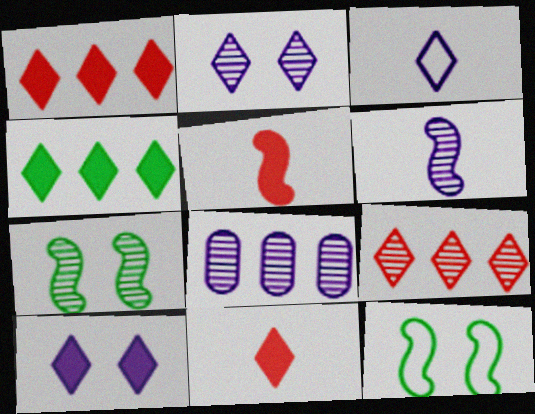[[2, 6, 8], 
[4, 10, 11], 
[8, 11, 12]]